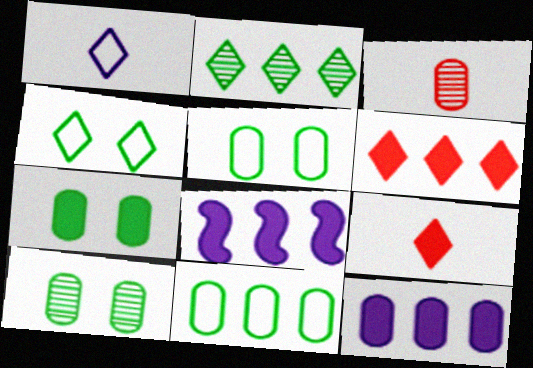[[3, 4, 8], 
[3, 5, 12], 
[5, 7, 10], 
[7, 8, 9]]